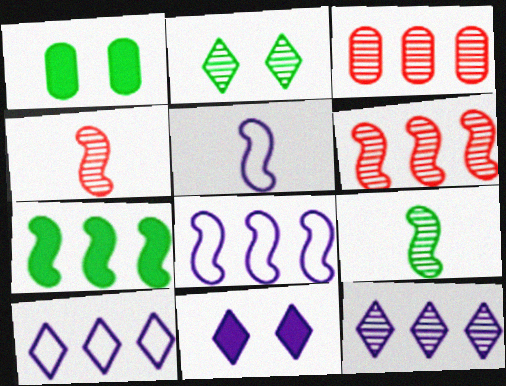[[1, 4, 10], 
[3, 7, 10], 
[6, 7, 8]]